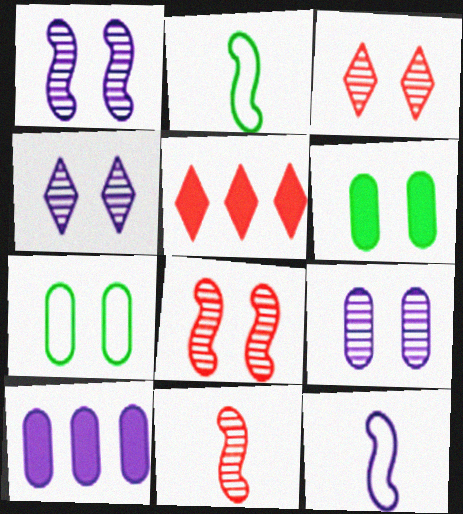[[1, 4, 9], 
[2, 3, 10], 
[2, 5, 9], 
[4, 10, 12]]